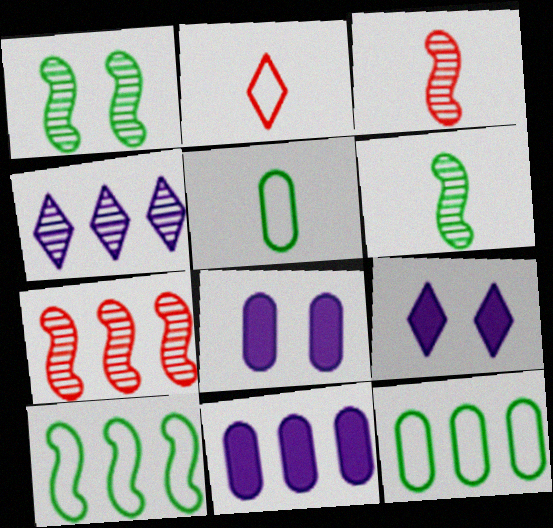[[1, 2, 11], 
[3, 9, 12], 
[5, 7, 9]]